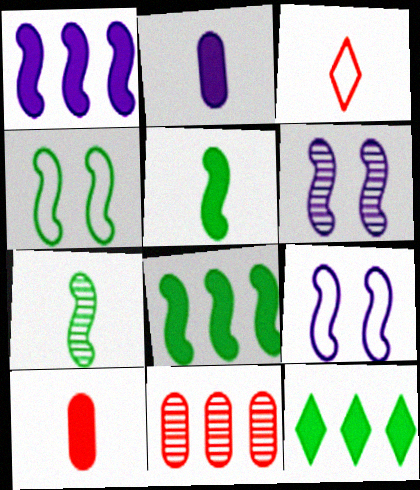[[2, 3, 7], 
[4, 7, 8]]